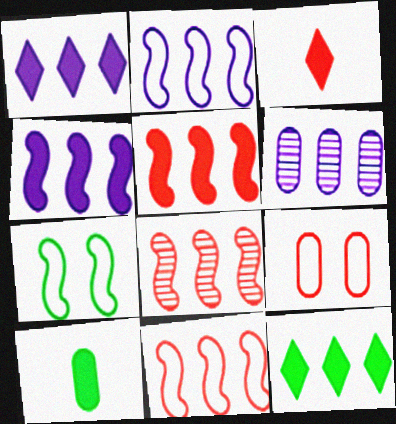[[1, 2, 6], 
[3, 6, 7], 
[3, 8, 9], 
[5, 8, 11], 
[6, 9, 10], 
[6, 11, 12]]